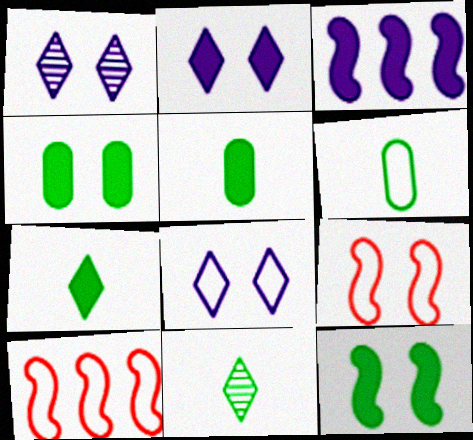[[1, 2, 8], 
[1, 4, 9], 
[1, 5, 10], 
[6, 8, 10]]